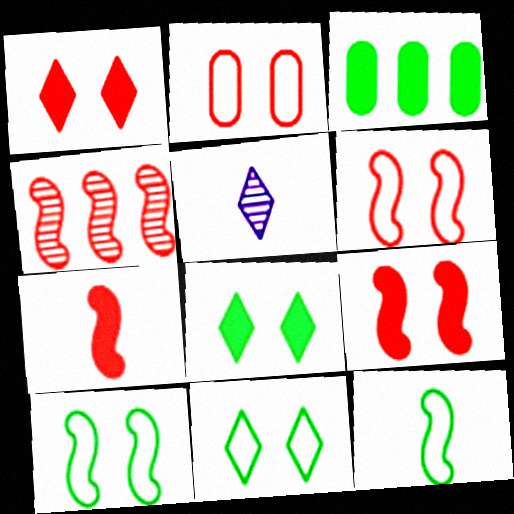[[3, 5, 6], 
[4, 6, 7]]